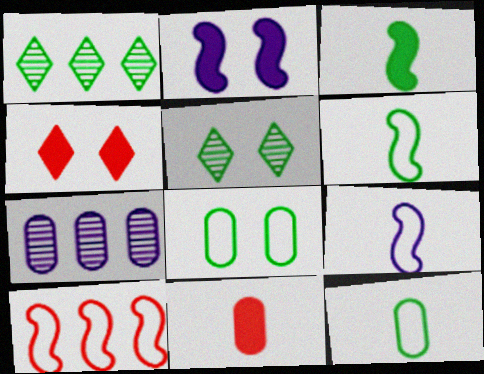[[1, 3, 8], 
[4, 6, 7], 
[7, 8, 11]]